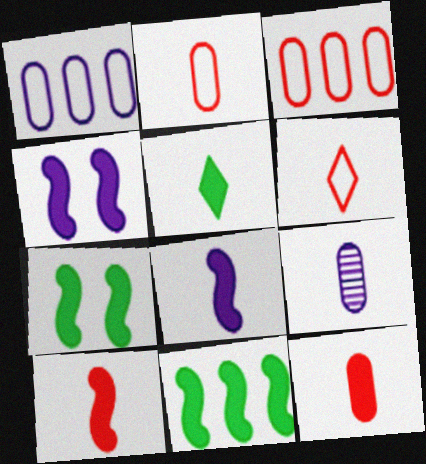[[4, 10, 11], 
[5, 8, 12]]